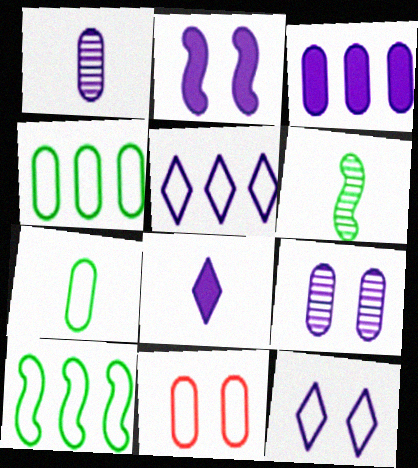[[1, 2, 5], 
[2, 3, 8], 
[2, 9, 12]]